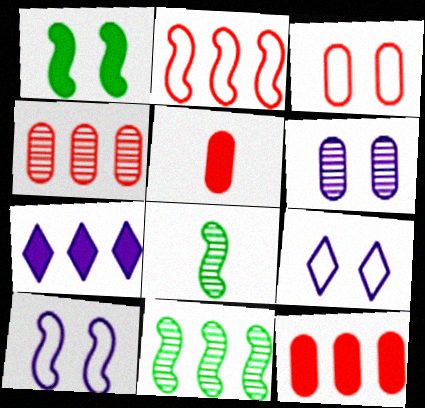[[1, 5, 7], 
[3, 4, 5], 
[3, 7, 8], 
[5, 9, 11], 
[8, 9, 12]]